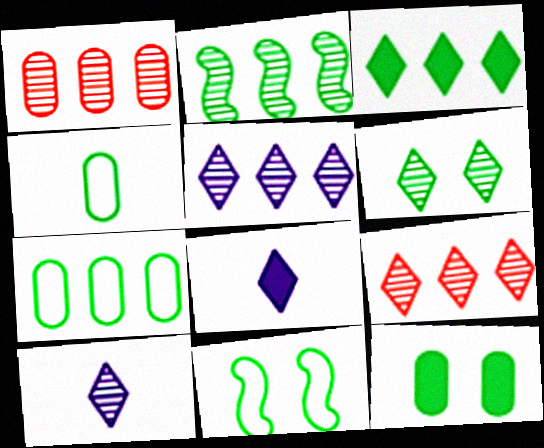[[1, 2, 5], 
[1, 8, 11], 
[2, 3, 7], 
[6, 9, 10], 
[6, 11, 12]]